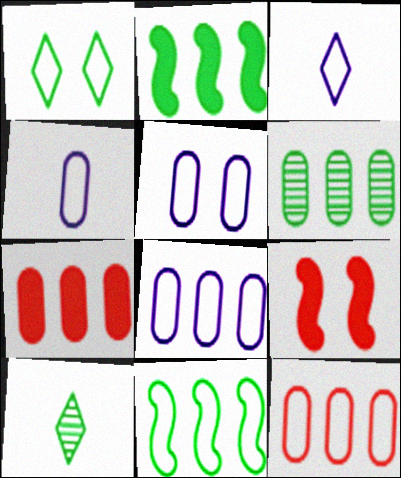[[3, 6, 9], 
[4, 5, 8], 
[6, 7, 8], 
[8, 9, 10]]